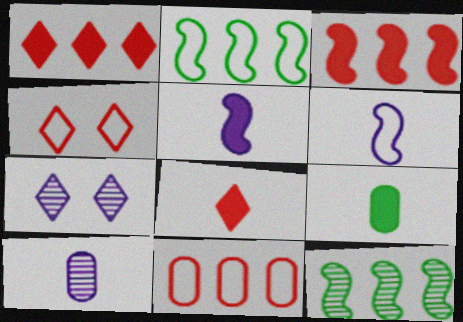[[5, 8, 9]]